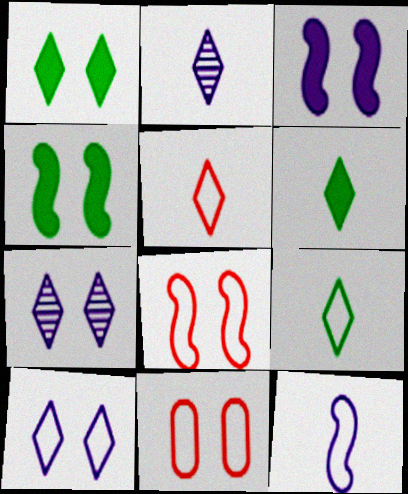[[2, 5, 6], 
[4, 7, 11]]